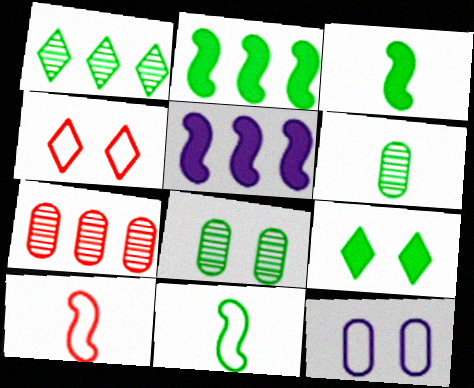[[4, 5, 6]]